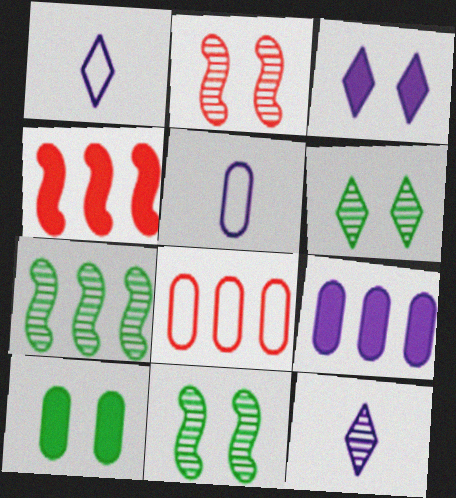[[4, 5, 6]]